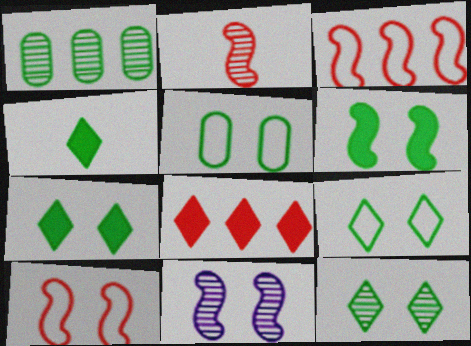[[5, 6, 12], 
[6, 10, 11], 
[7, 9, 12]]